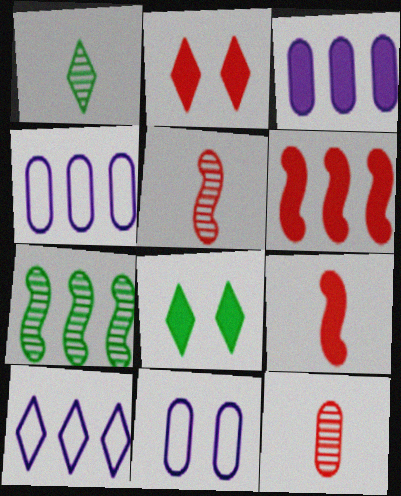[[1, 2, 10], 
[1, 6, 11], 
[3, 8, 9], 
[4, 5, 8]]